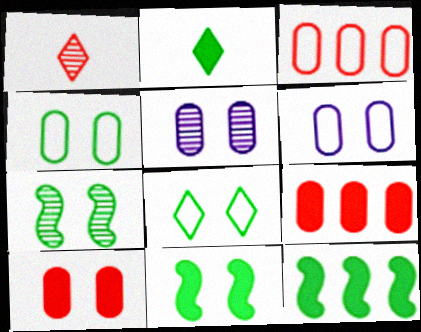[[1, 6, 12], 
[4, 5, 10]]